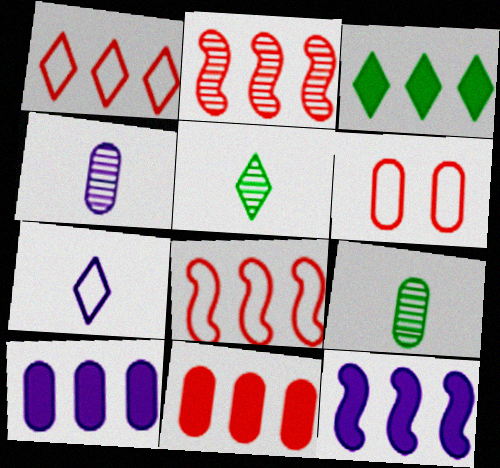[[1, 2, 11], 
[3, 11, 12], 
[5, 6, 12], 
[6, 9, 10]]